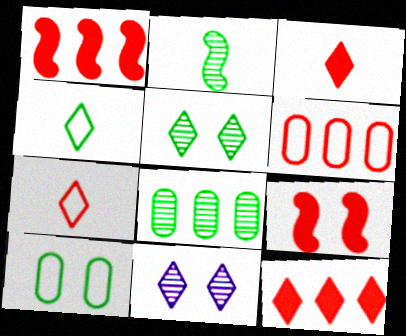[[2, 5, 8], 
[4, 11, 12], 
[9, 10, 11]]